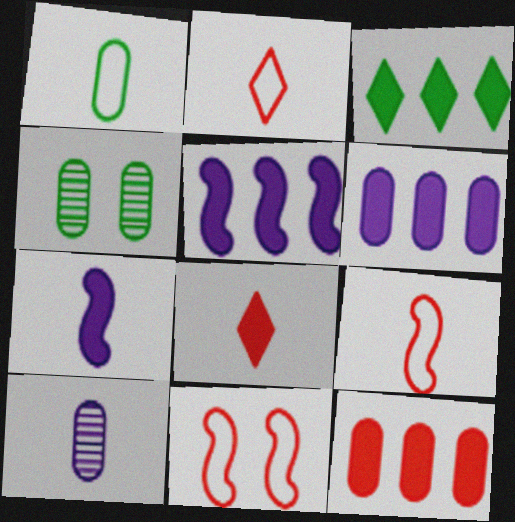[[2, 4, 5], 
[3, 5, 12], 
[3, 10, 11]]